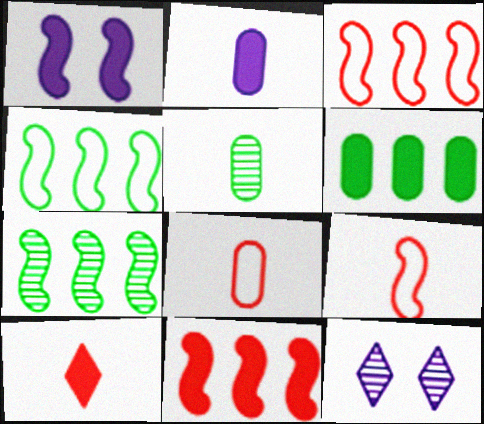[[1, 6, 10], 
[1, 7, 9], 
[2, 5, 8], 
[6, 9, 12]]